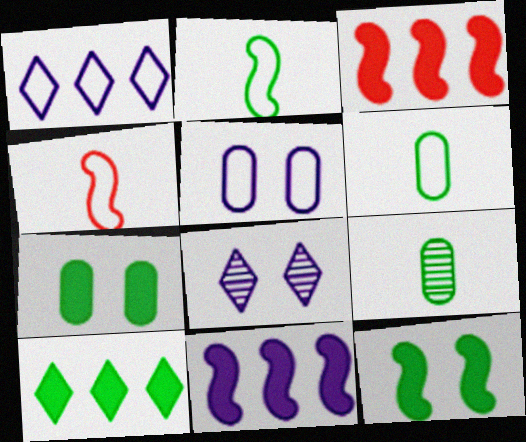[[3, 6, 8]]